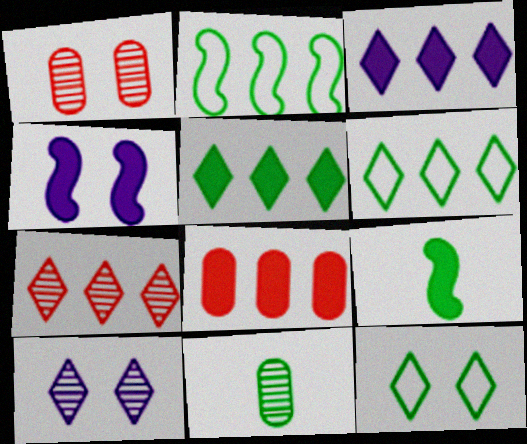[[1, 4, 12], 
[3, 6, 7]]